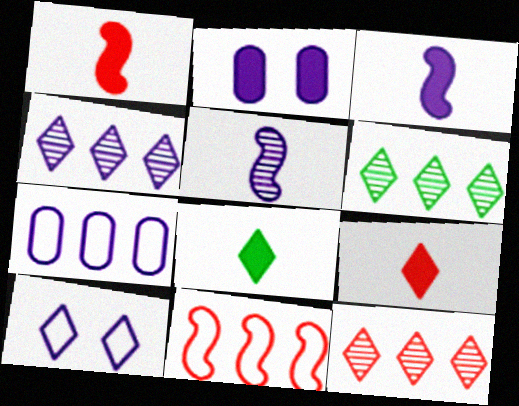[[4, 6, 12], 
[6, 9, 10], 
[8, 10, 12]]